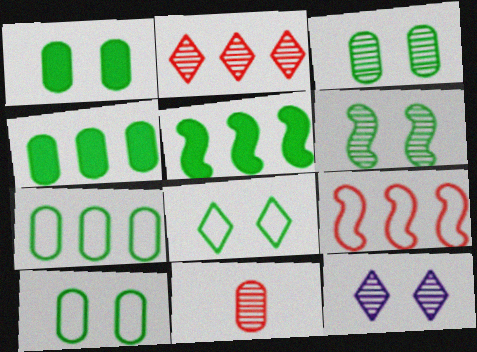[[1, 3, 10], 
[1, 6, 8]]